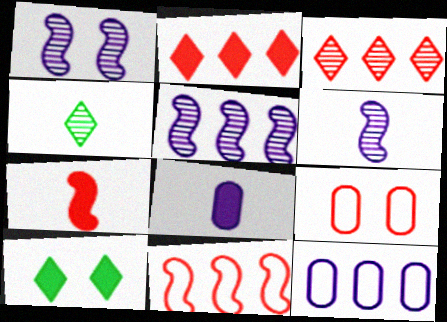[[1, 5, 6], 
[1, 9, 10], 
[3, 7, 9]]